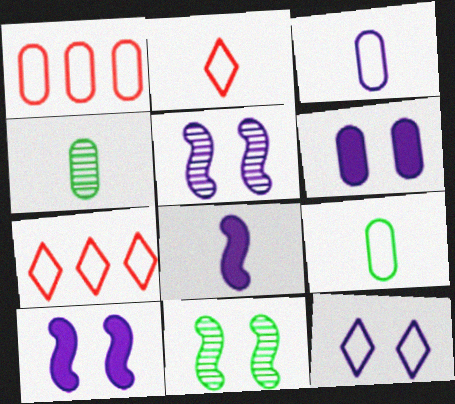[[1, 4, 6], 
[2, 4, 8], 
[4, 7, 10], 
[5, 6, 12]]